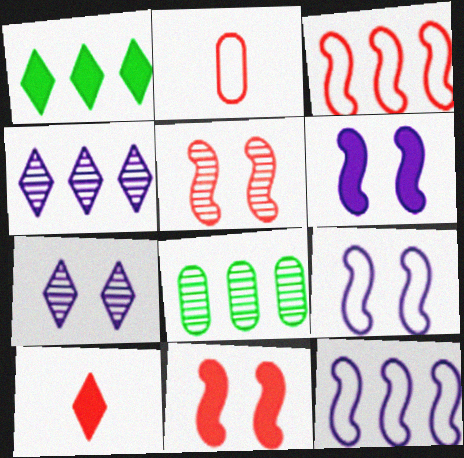[[8, 9, 10]]